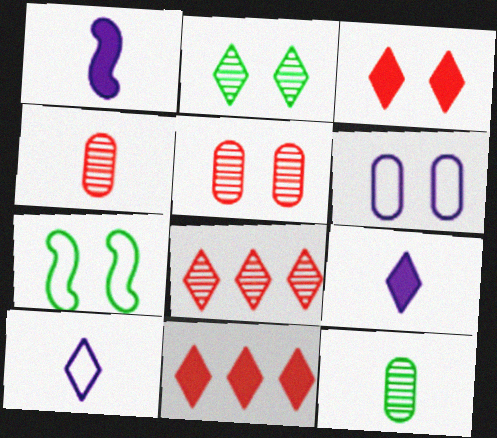[[2, 10, 11]]